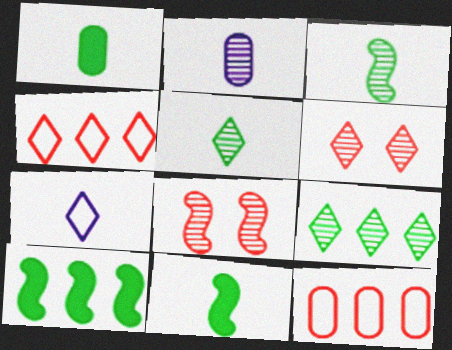[[2, 8, 9]]